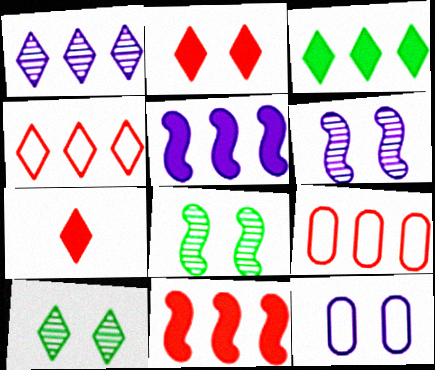[[1, 3, 4], 
[2, 8, 12]]